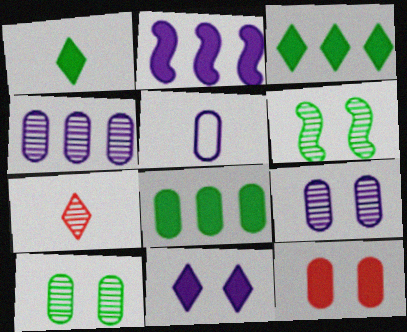[[1, 2, 12], 
[4, 6, 7]]